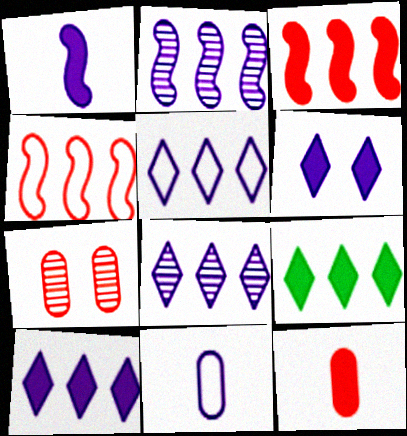[[2, 6, 11], 
[5, 8, 10]]